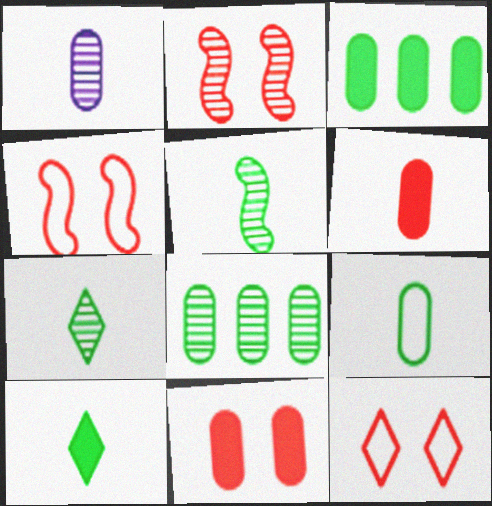[[1, 6, 9], 
[2, 11, 12], 
[5, 9, 10]]